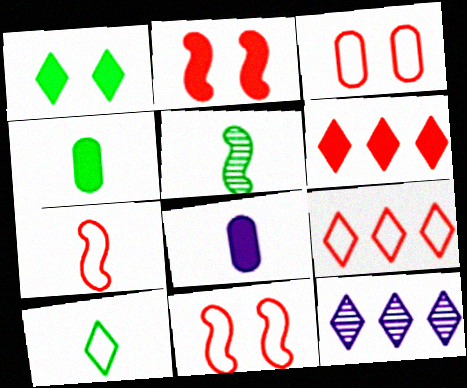[[3, 7, 9], 
[4, 5, 10], 
[4, 11, 12]]